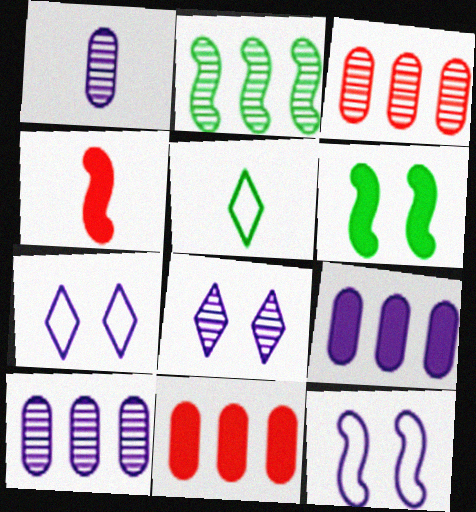[[1, 4, 5], 
[2, 4, 12]]